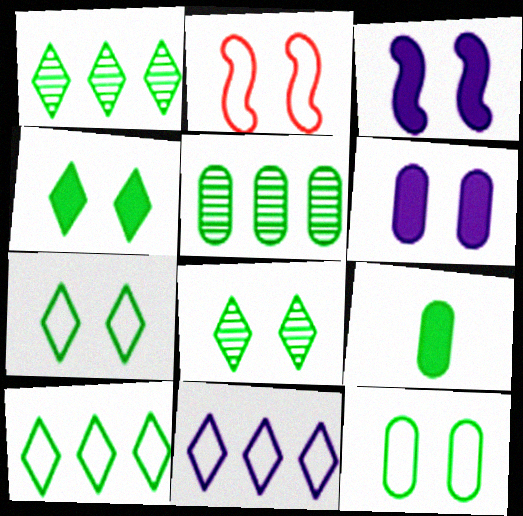[[2, 6, 8], 
[4, 7, 8], 
[5, 9, 12]]